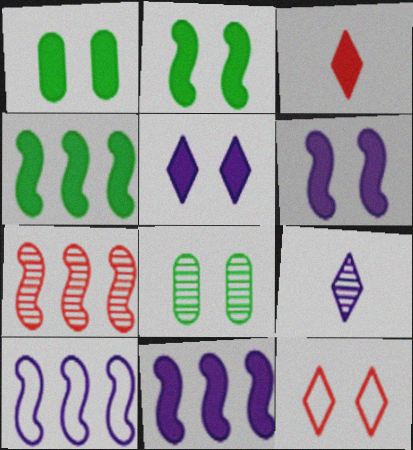[[1, 3, 11], 
[3, 8, 10], 
[4, 7, 10], 
[6, 8, 12], 
[7, 8, 9]]